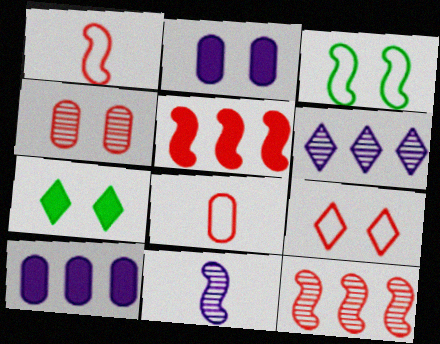[[3, 5, 11]]